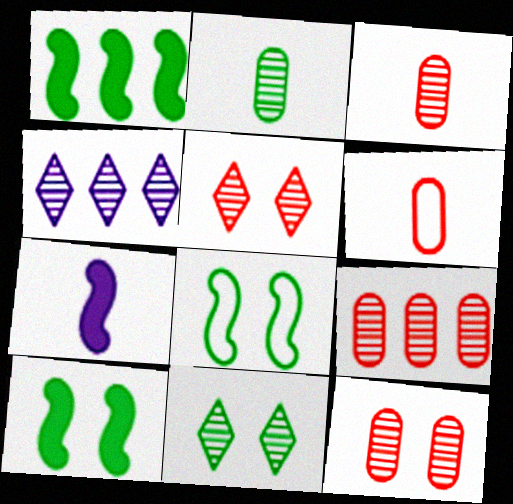[[3, 9, 12], 
[4, 6, 10]]